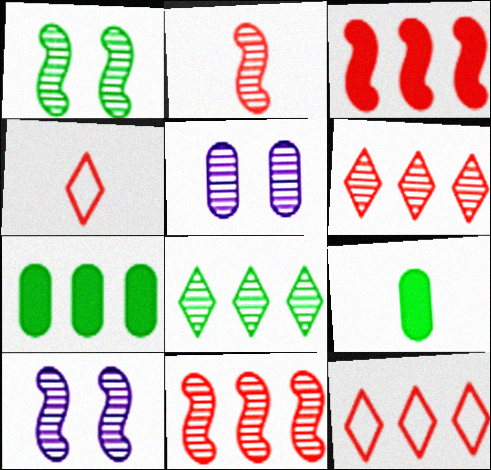[[2, 5, 8], 
[4, 7, 10], 
[9, 10, 12]]